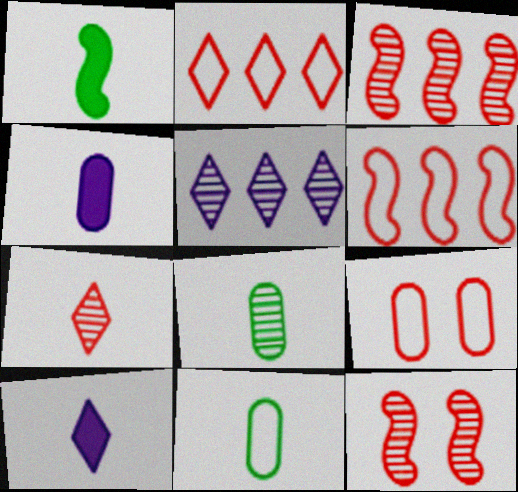[[1, 5, 9], 
[5, 8, 12]]